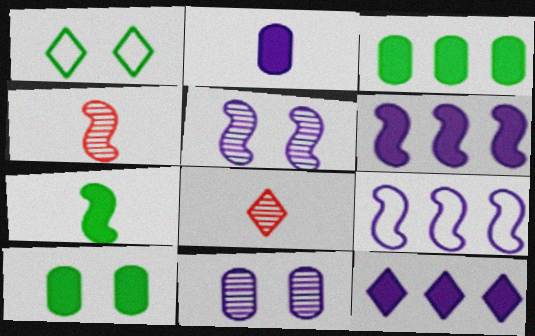[[1, 8, 12], 
[8, 9, 10]]